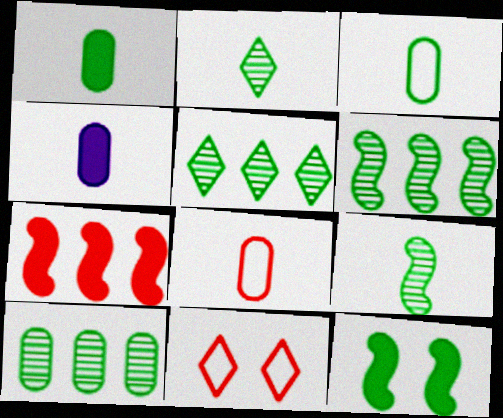[[3, 5, 12], 
[4, 6, 11], 
[5, 6, 10]]